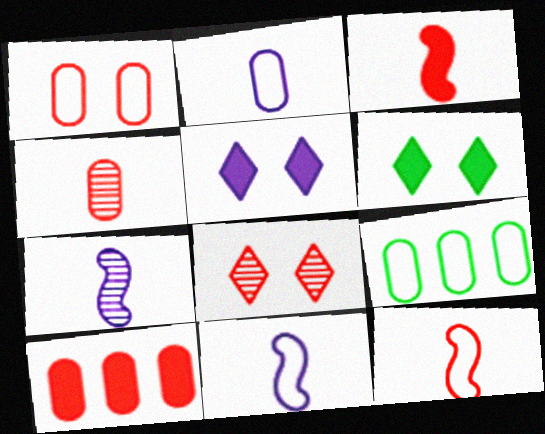[[1, 2, 9], 
[1, 4, 10], 
[8, 10, 12]]